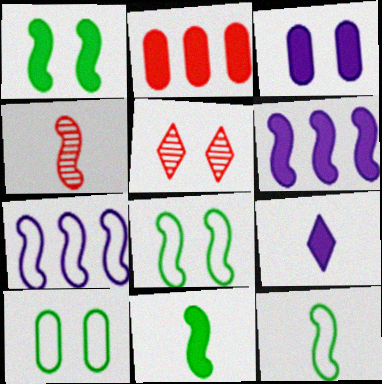[[1, 2, 9], 
[1, 4, 7], 
[3, 5, 8], 
[3, 6, 9], 
[4, 6, 8]]